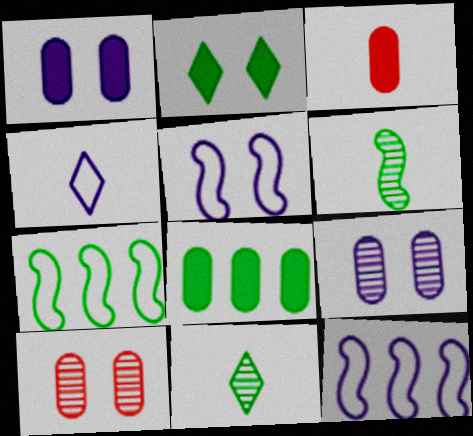[[1, 3, 8], 
[2, 5, 10], 
[3, 4, 6]]